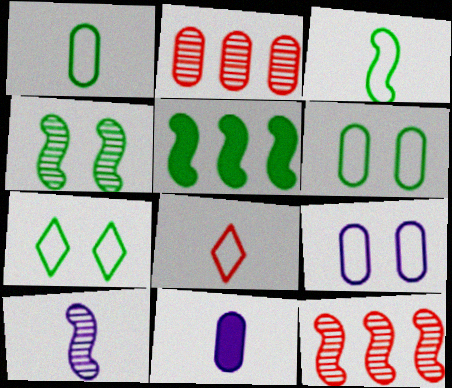[[2, 6, 11], 
[3, 4, 5], 
[4, 10, 12], 
[7, 11, 12]]